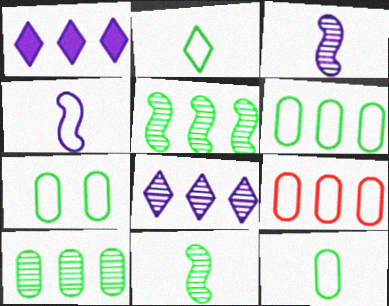[[1, 5, 9], 
[6, 7, 12]]